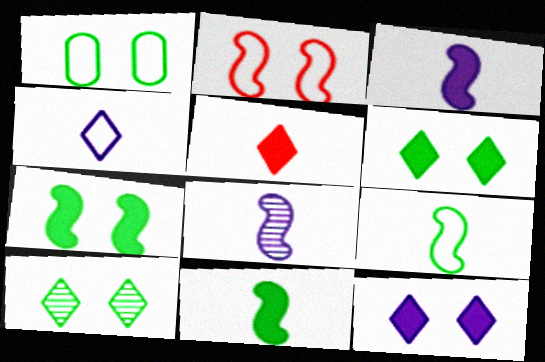[[1, 7, 10]]